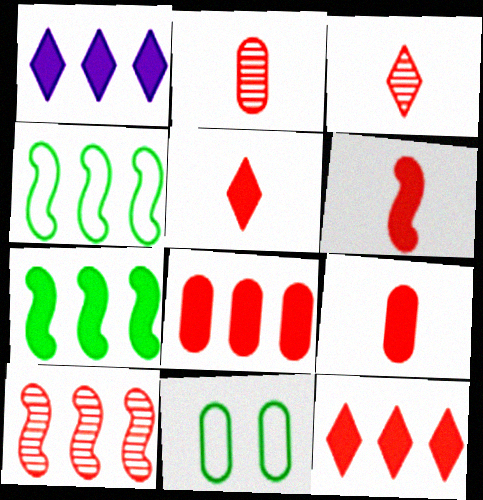[[1, 7, 8], 
[5, 6, 9]]